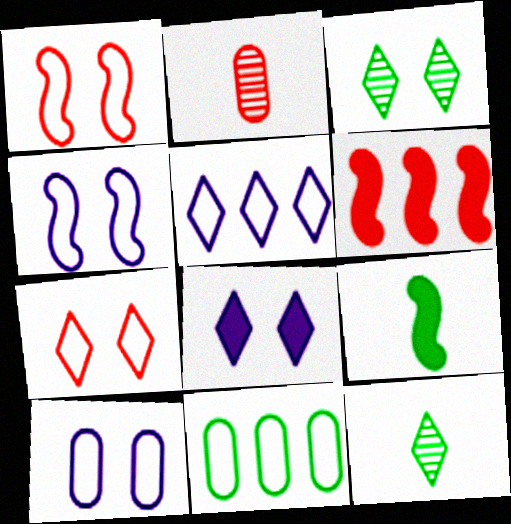[[2, 6, 7], 
[3, 7, 8], 
[3, 9, 11], 
[6, 10, 12]]